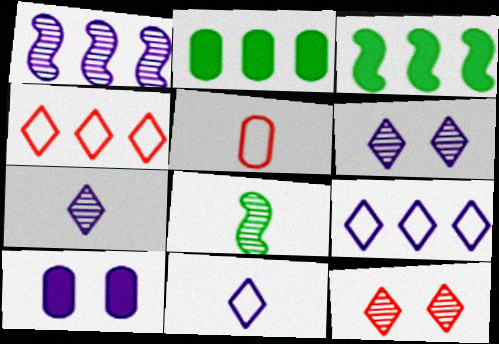[[1, 2, 4], 
[1, 10, 11], 
[3, 5, 6], 
[4, 8, 10]]